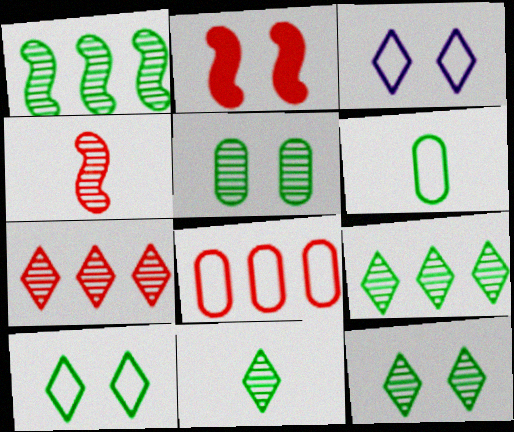[[1, 5, 11], 
[2, 3, 5], 
[9, 11, 12]]